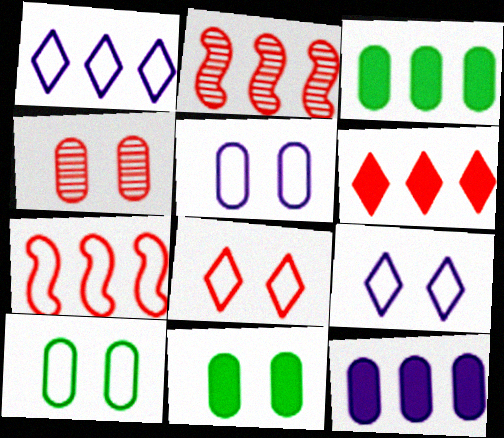[[1, 2, 3], 
[4, 5, 11]]